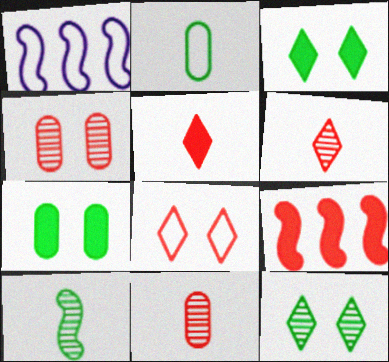[[1, 2, 8], 
[1, 3, 11], 
[1, 6, 7], 
[8, 9, 11]]